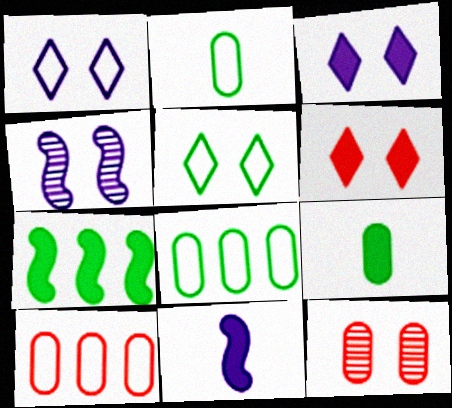[]